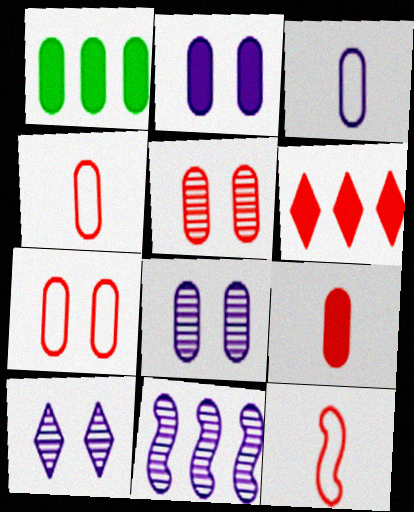[[1, 2, 9], 
[1, 3, 5], 
[1, 4, 8], 
[1, 10, 12], 
[5, 6, 12]]